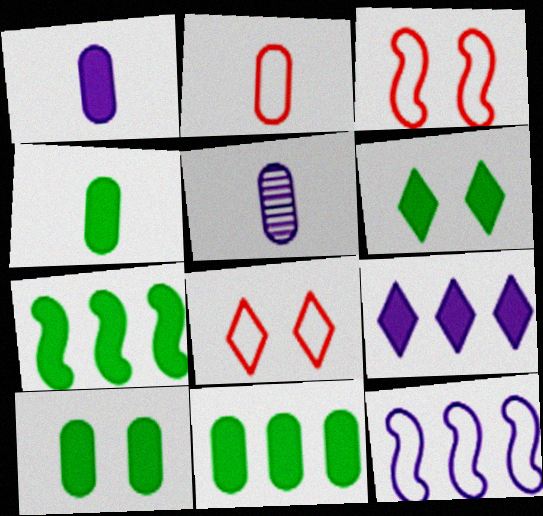[[2, 4, 5], 
[4, 6, 7], 
[4, 10, 11], 
[5, 7, 8]]